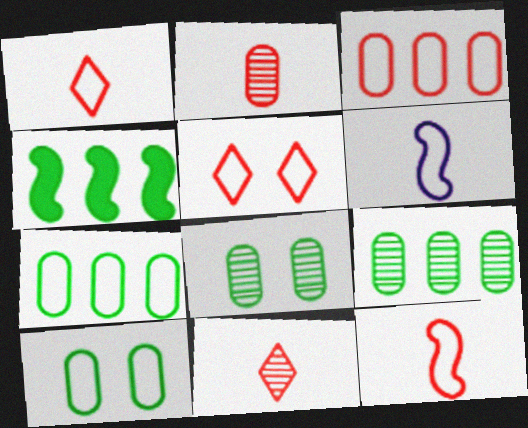[[3, 5, 12], 
[5, 6, 7]]